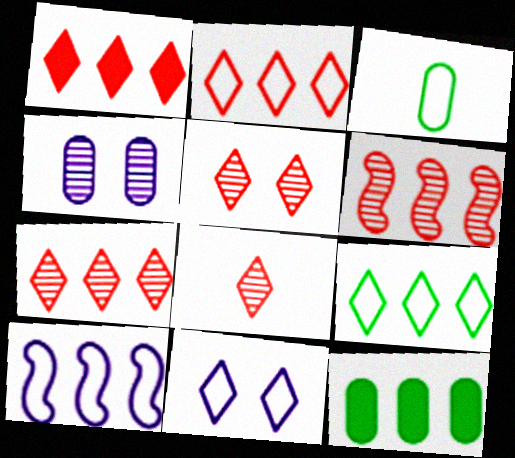[[1, 2, 7], 
[5, 7, 8], 
[7, 10, 12]]